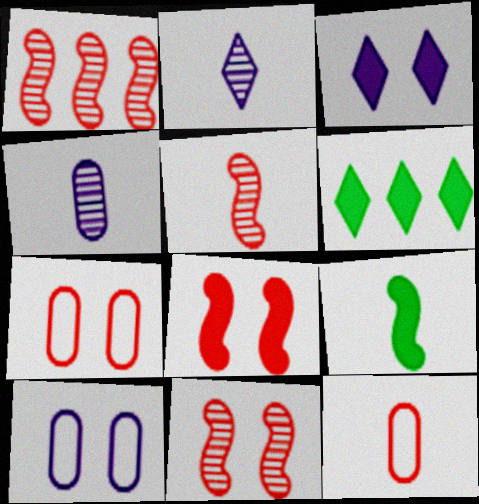[[1, 5, 11], 
[2, 9, 12], 
[5, 6, 10]]